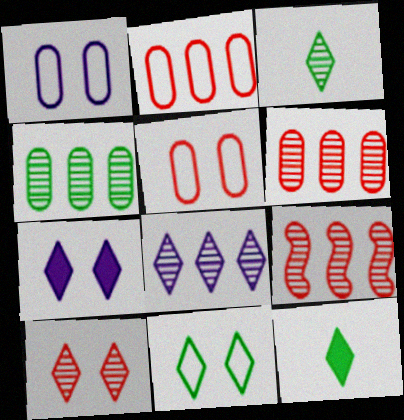[[1, 9, 12], 
[3, 8, 10], 
[4, 8, 9], 
[7, 10, 11]]